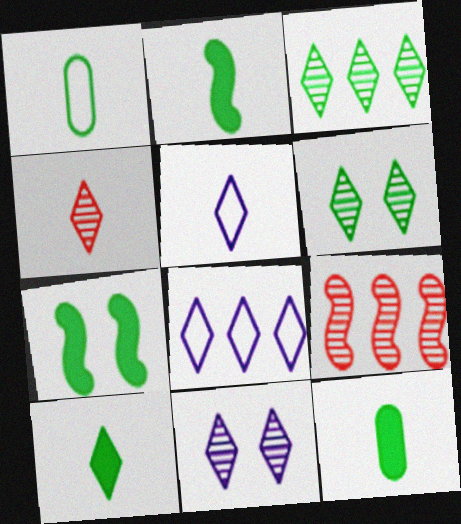[[1, 3, 7], 
[2, 10, 12], 
[3, 4, 11], 
[4, 5, 10]]